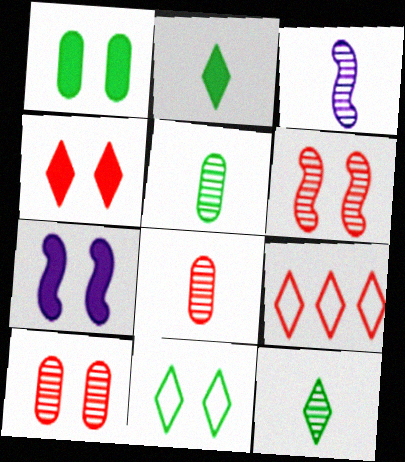[[1, 3, 9], 
[1, 4, 7], 
[3, 8, 12], 
[5, 7, 9], 
[7, 10, 11]]